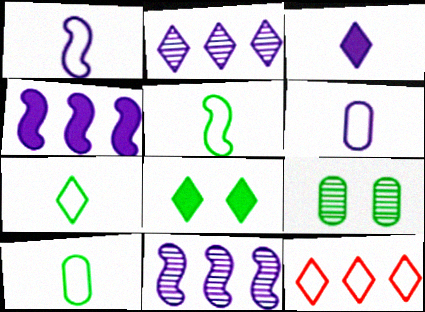[[5, 7, 10]]